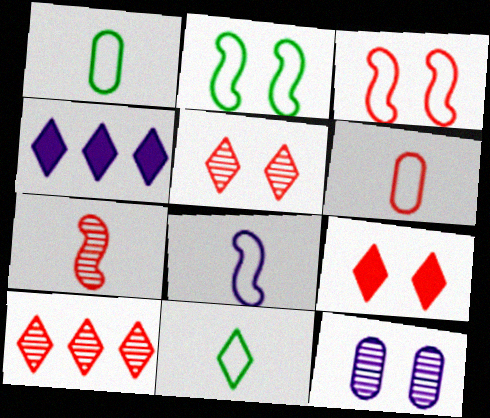[[2, 9, 12], 
[4, 5, 11], 
[4, 8, 12], 
[6, 8, 11]]